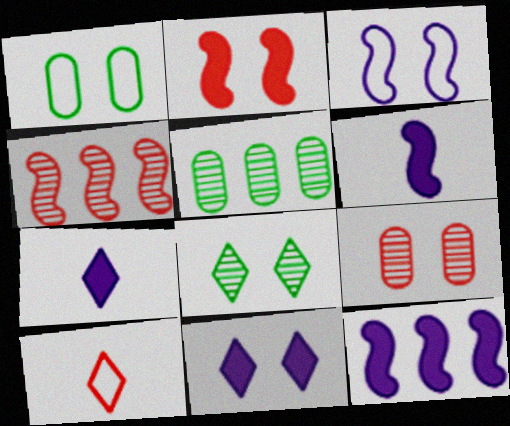[[1, 4, 7]]